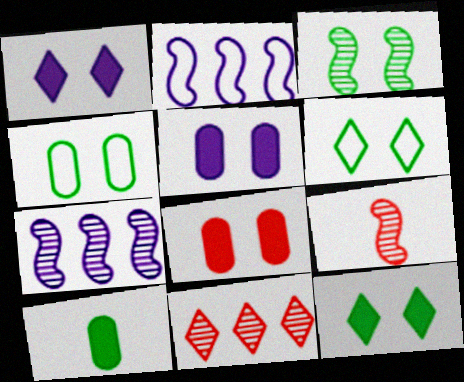[[3, 4, 12], 
[3, 7, 9]]